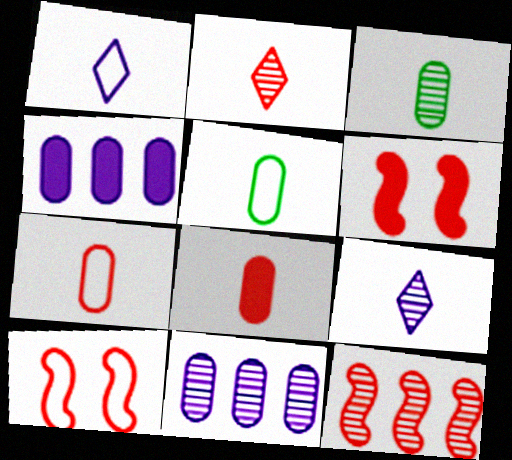[]